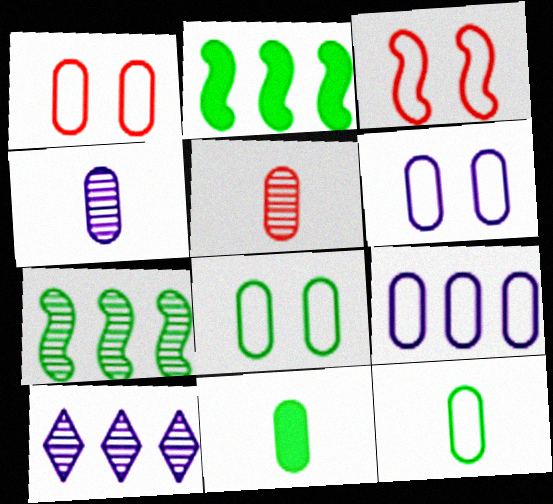[[1, 6, 8], 
[1, 9, 12], 
[3, 10, 11]]